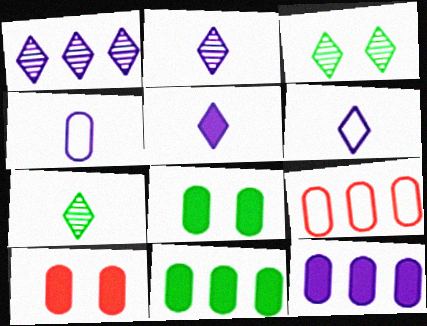[[2, 5, 6]]